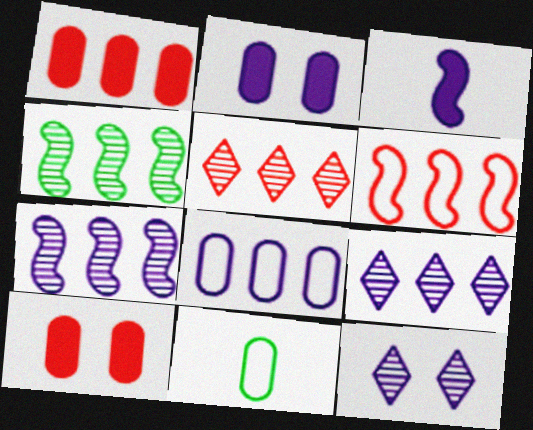[[1, 5, 6], 
[3, 8, 12]]